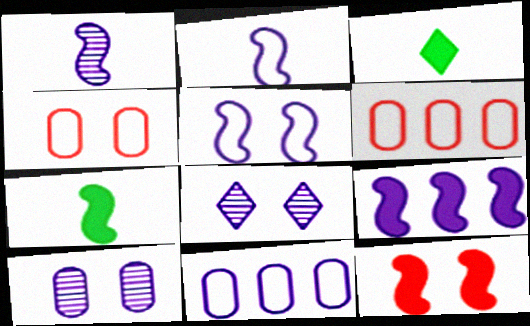[[1, 5, 9], 
[6, 7, 8], 
[7, 9, 12]]